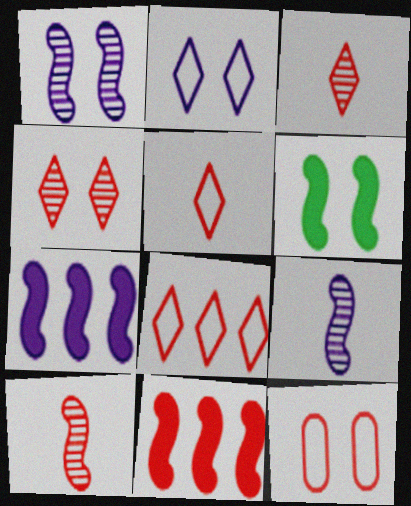[[3, 11, 12]]